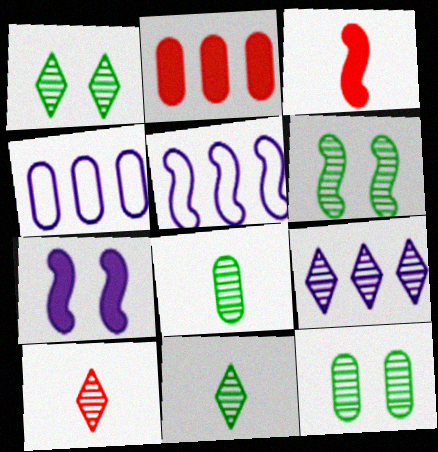[[1, 3, 4], 
[1, 6, 12], 
[1, 9, 10], 
[3, 5, 6]]